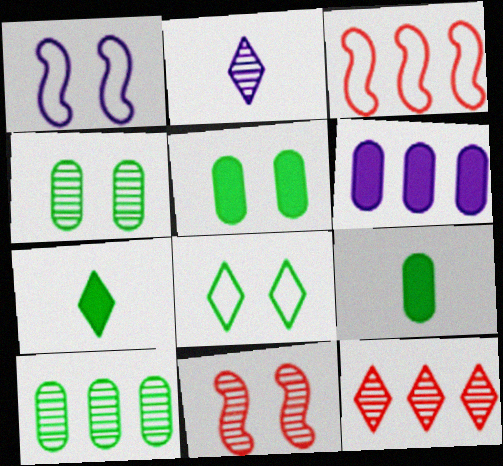[[1, 2, 6], 
[1, 9, 12], 
[2, 3, 5], 
[2, 10, 11]]